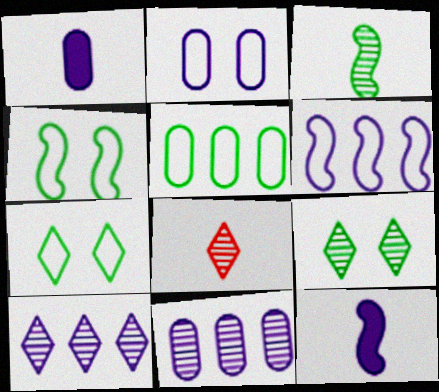[[1, 2, 11], 
[2, 10, 12], 
[8, 9, 10]]